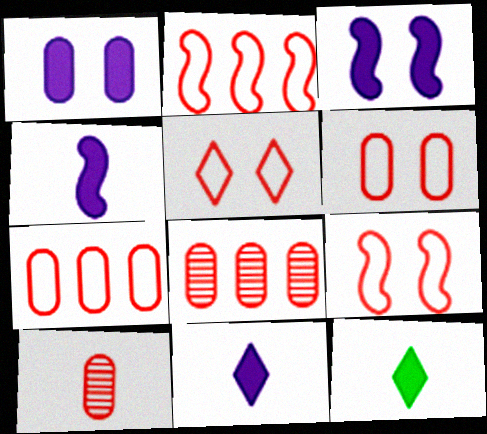[[5, 6, 9]]